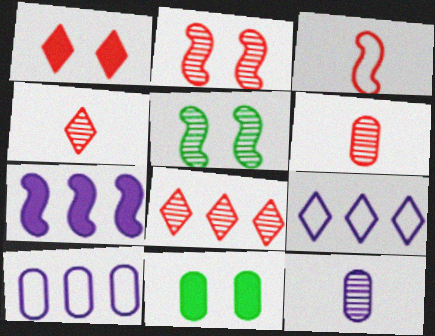[[2, 6, 8], 
[3, 5, 7], 
[5, 8, 12], 
[6, 10, 11]]